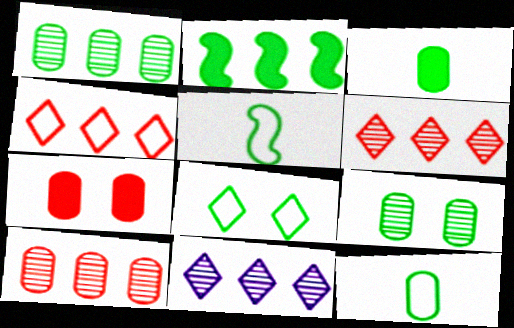[[5, 7, 11]]